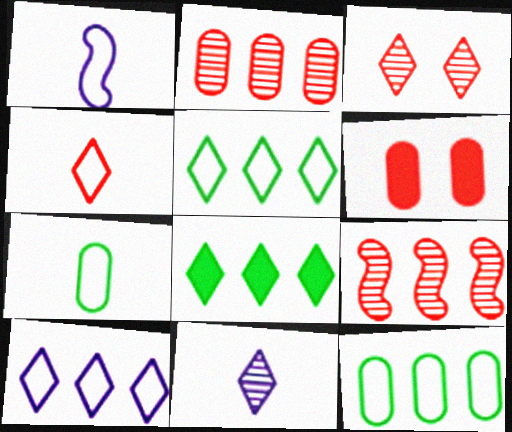[[1, 4, 7], 
[4, 6, 9]]